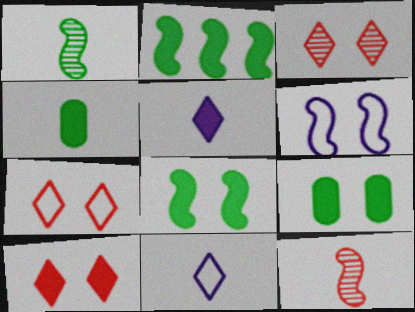[[2, 6, 12], 
[3, 6, 9], 
[3, 7, 10], 
[4, 11, 12]]